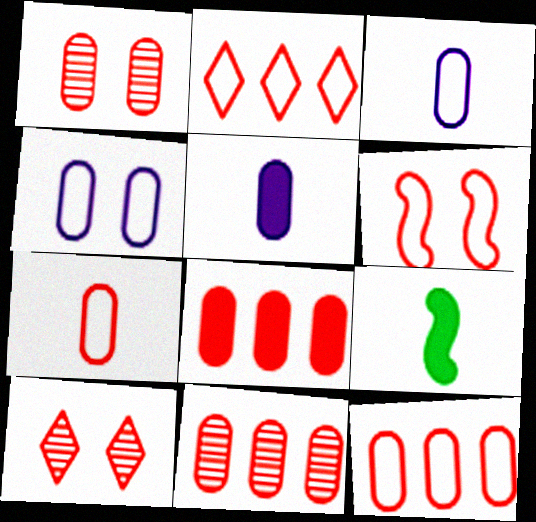[[1, 7, 8], 
[2, 6, 7], 
[8, 11, 12]]